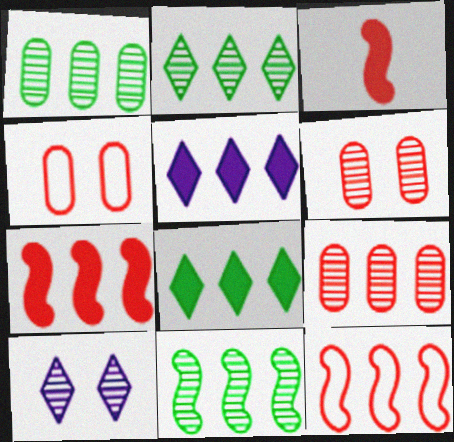[[1, 2, 11], 
[1, 5, 12]]